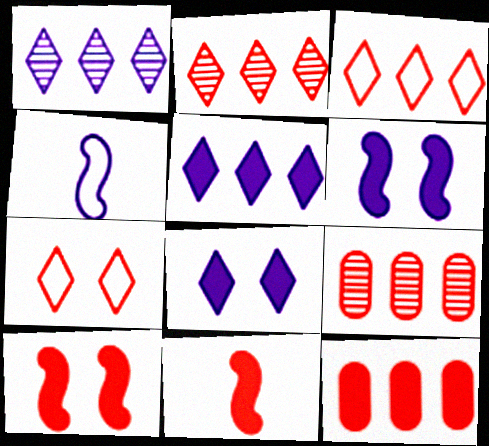[[7, 9, 11]]